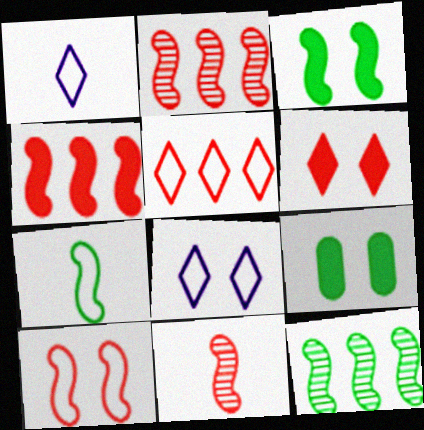[[1, 2, 9], 
[3, 7, 12], 
[4, 10, 11]]